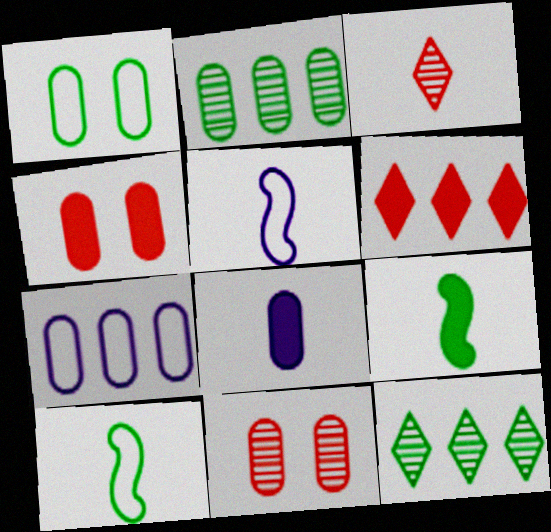[[1, 9, 12], 
[3, 8, 10], 
[4, 5, 12]]